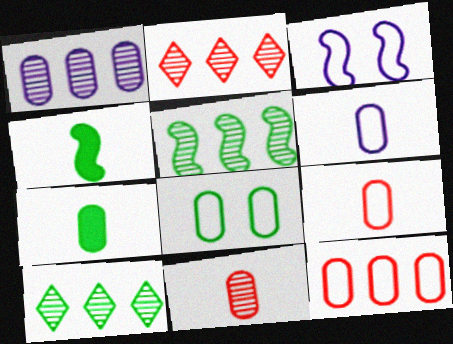[[1, 2, 5], 
[2, 3, 7], 
[4, 8, 10], 
[6, 7, 11], 
[6, 8, 12]]